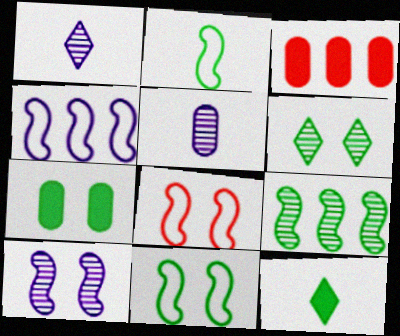[[1, 3, 11], 
[2, 4, 8], 
[6, 7, 11]]